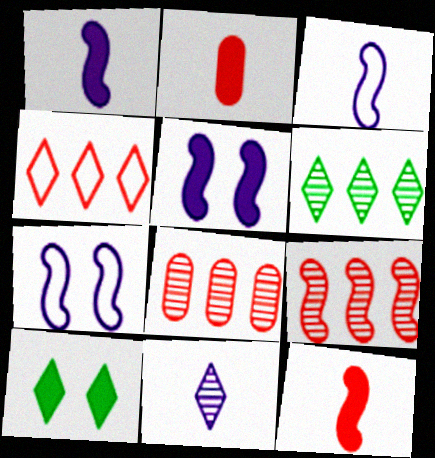[[2, 6, 7], 
[3, 8, 10], 
[4, 10, 11]]